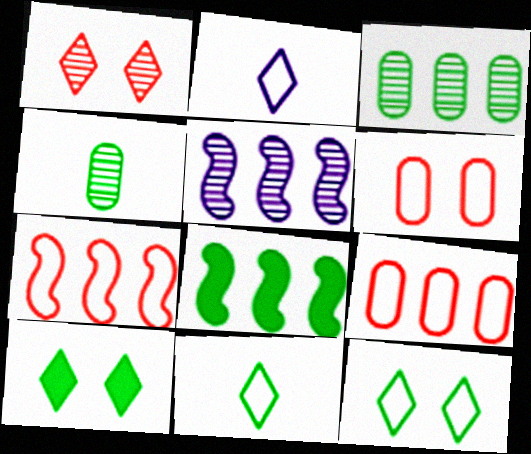[[1, 4, 5], 
[4, 8, 12], 
[5, 7, 8]]